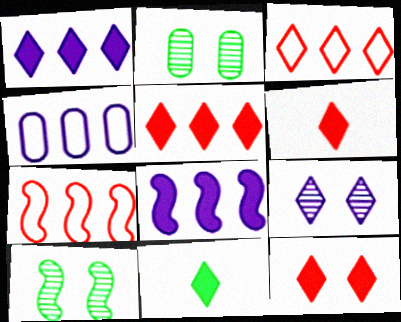[[1, 11, 12], 
[3, 9, 11], 
[4, 6, 10], 
[5, 6, 12]]